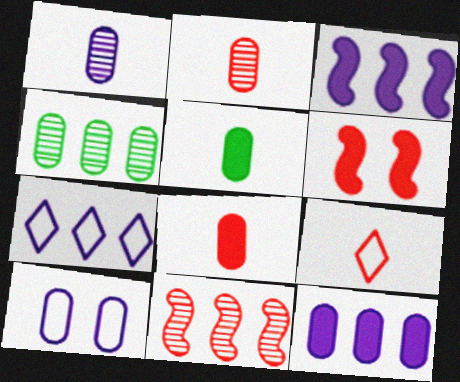[[1, 10, 12], 
[4, 8, 10]]